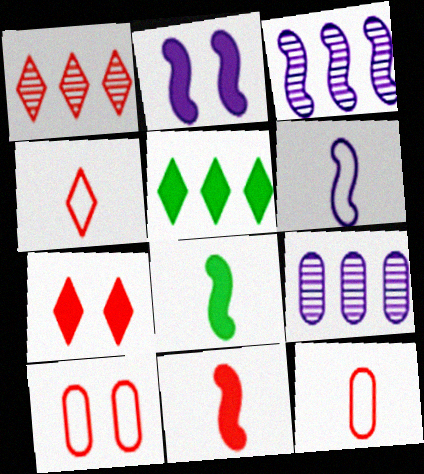[[1, 4, 7], 
[1, 10, 11], 
[2, 3, 6]]